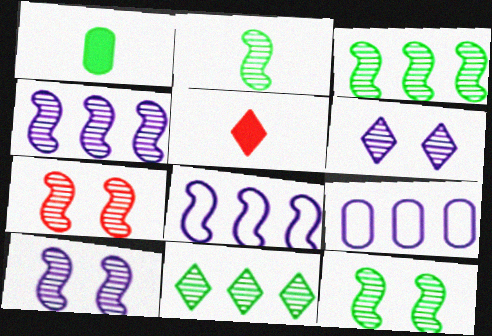[[2, 3, 12], 
[2, 4, 7], 
[5, 9, 12], 
[7, 10, 12]]